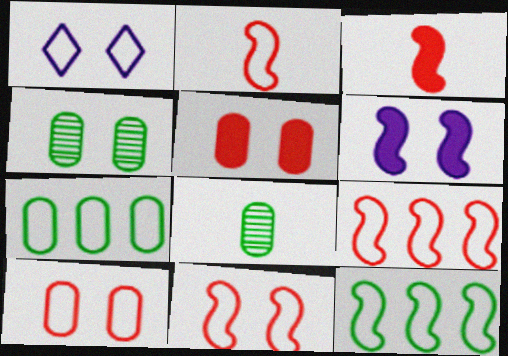[[1, 2, 7], 
[2, 9, 11]]